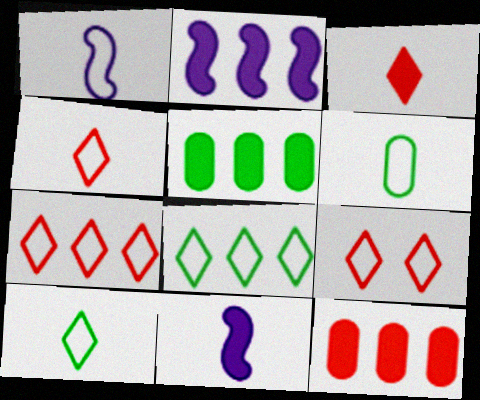[[1, 4, 6], 
[4, 7, 9]]